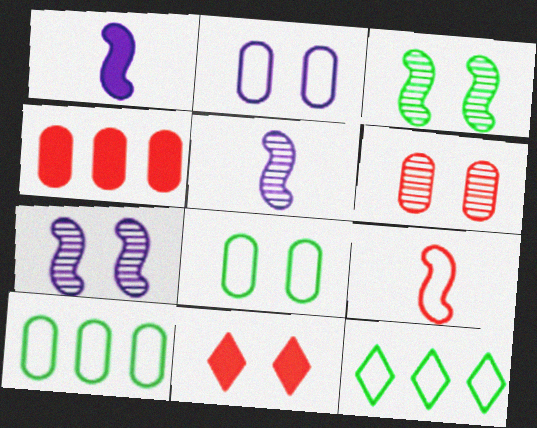[[1, 6, 12], 
[2, 3, 11], 
[2, 9, 12], 
[5, 10, 11], 
[7, 8, 11]]